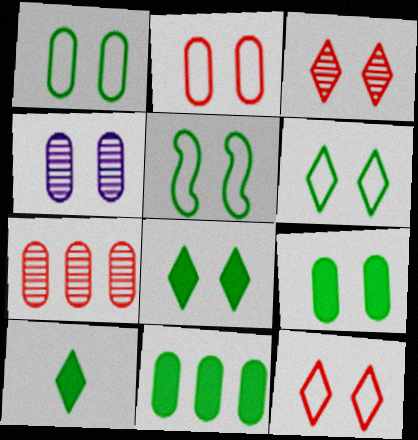[[1, 5, 6], 
[2, 4, 9]]